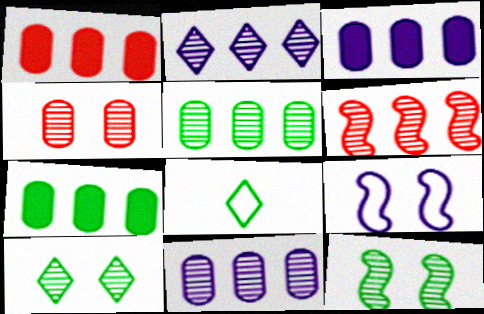[[1, 3, 7], 
[2, 5, 6], 
[7, 8, 12]]